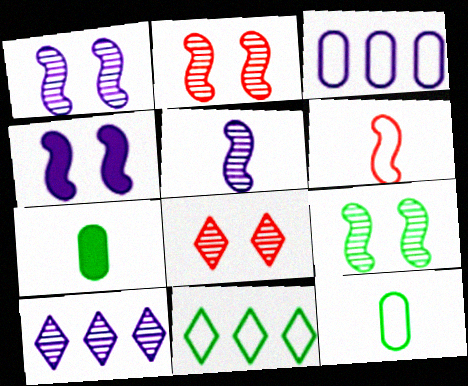[[1, 2, 9], 
[7, 9, 11]]